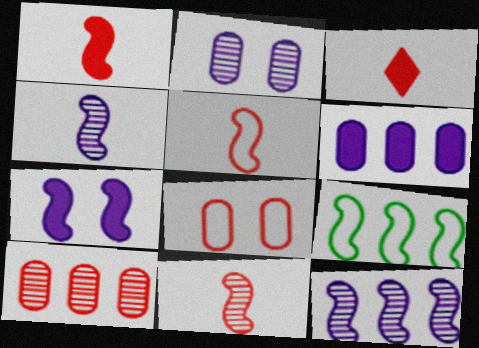[[1, 5, 11], 
[2, 3, 9], 
[7, 9, 11]]